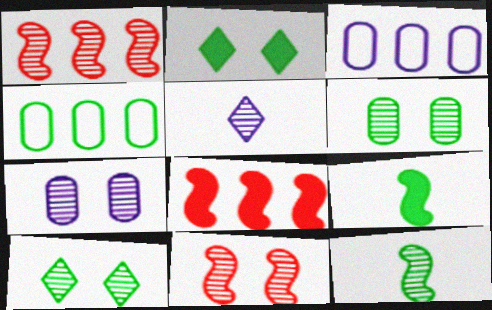[[1, 5, 6], 
[2, 4, 12], 
[4, 9, 10], 
[7, 10, 11]]